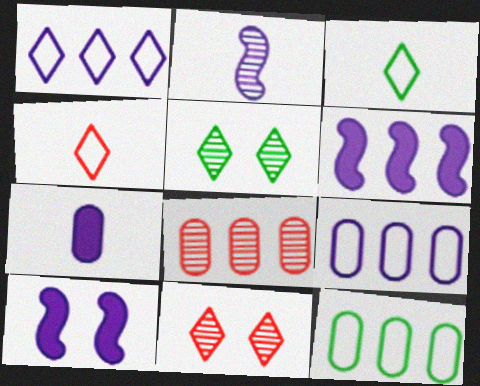[[2, 5, 8], 
[3, 8, 10]]